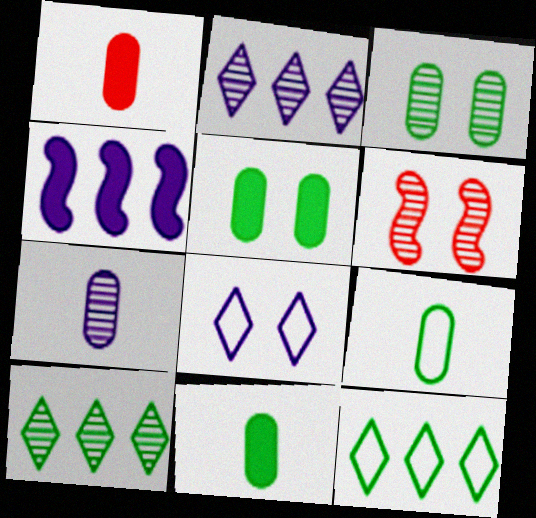[[1, 7, 9], 
[4, 7, 8], 
[5, 6, 8], 
[6, 7, 10]]